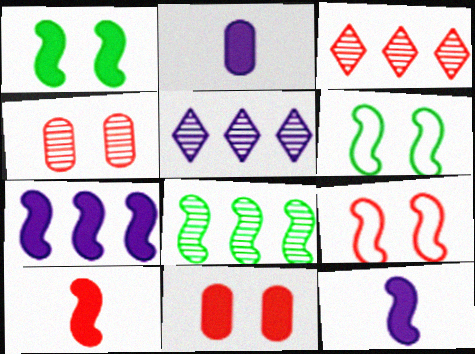[[1, 7, 10], 
[2, 3, 6], 
[8, 9, 12]]